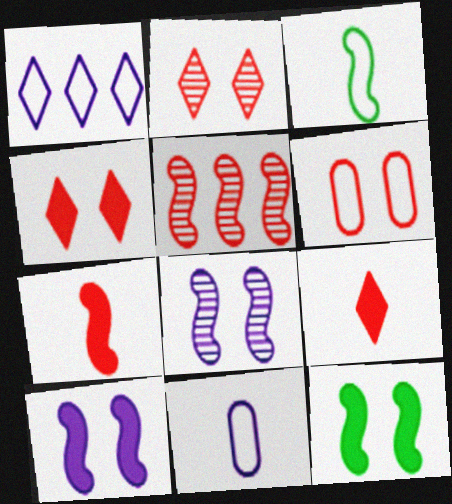[[1, 3, 6], 
[3, 5, 10], 
[5, 6, 9]]